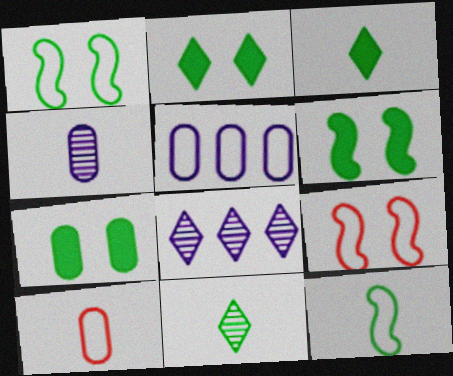[[2, 6, 7], 
[6, 8, 10]]